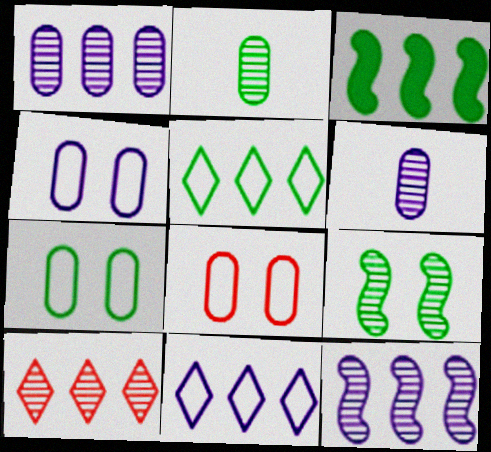[[4, 7, 8], 
[6, 9, 10]]